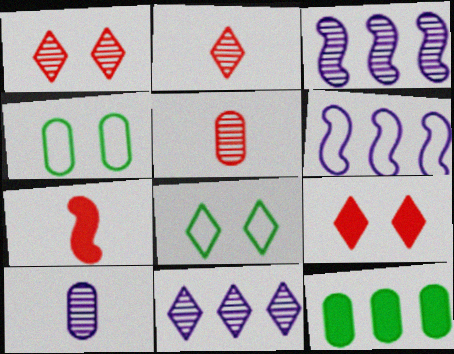[[4, 7, 11]]